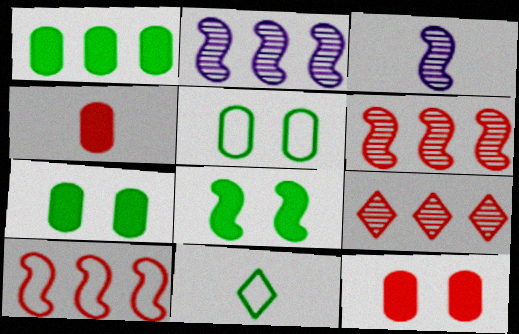[[2, 11, 12], 
[3, 4, 11], 
[3, 8, 10]]